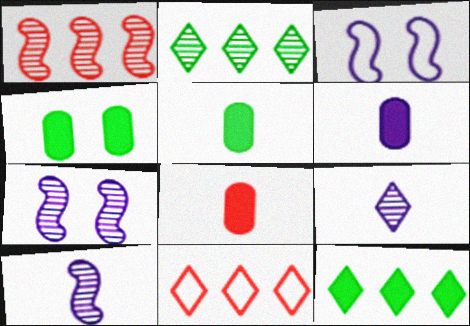[[2, 3, 8], 
[4, 10, 11], 
[5, 6, 8], 
[5, 7, 11]]